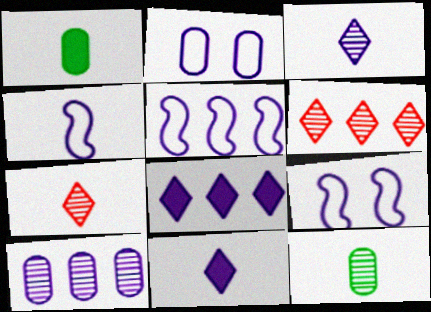[[1, 4, 7], 
[1, 6, 9], 
[4, 5, 9], 
[5, 8, 10], 
[9, 10, 11]]